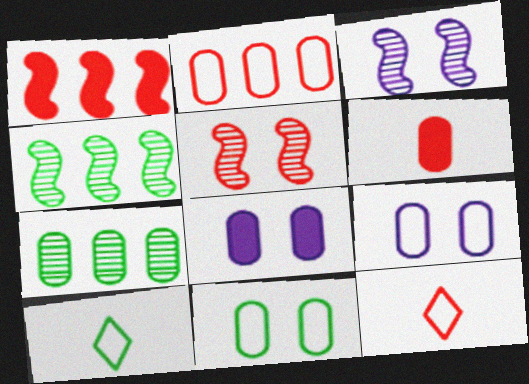[[4, 8, 12], 
[6, 7, 9]]